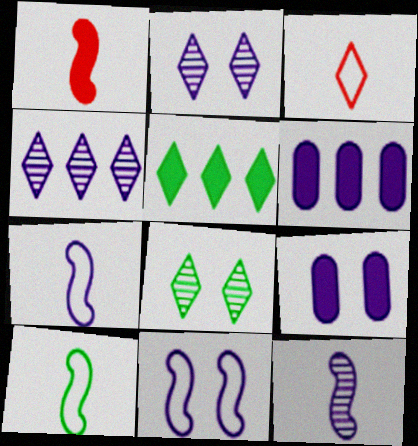[[1, 5, 9], 
[1, 10, 12], 
[2, 3, 5], 
[2, 6, 7], 
[2, 9, 11], 
[4, 7, 9]]